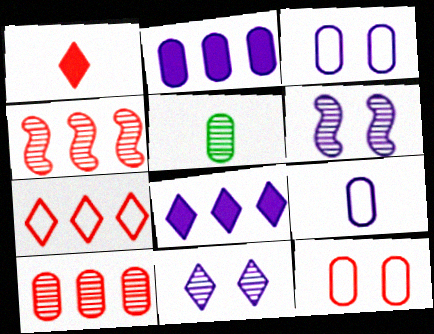[[1, 4, 12], 
[2, 5, 12], 
[4, 5, 11], 
[6, 8, 9]]